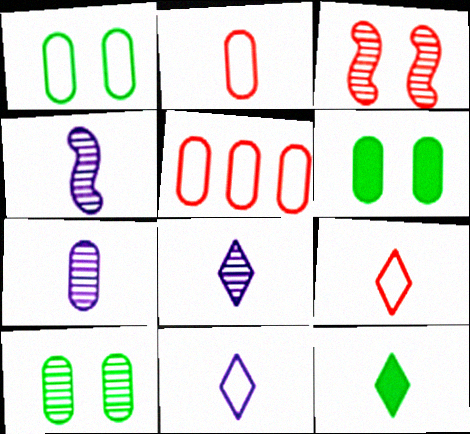[[1, 6, 10], 
[2, 4, 12], 
[4, 7, 8], 
[5, 6, 7], 
[8, 9, 12]]